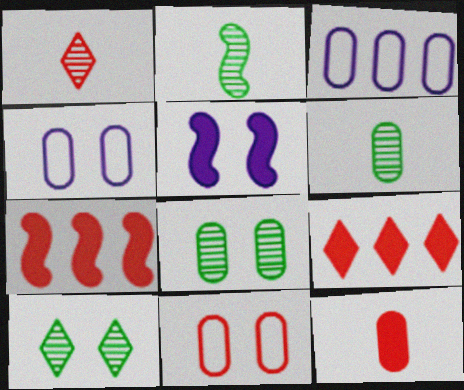[[1, 7, 11], 
[2, 4, 9], 
[3, 8, 12], 
[5, 10, 11]]